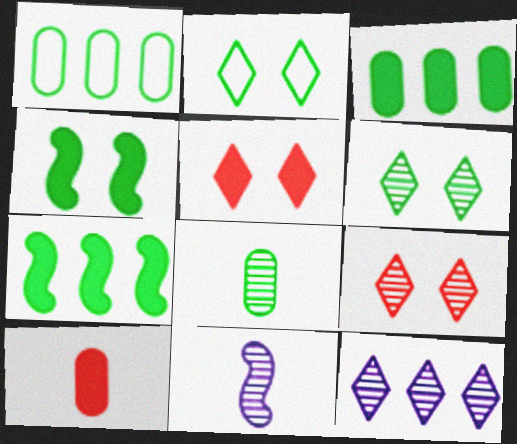[[1, 5, 11], 
[2, 7, 8]]